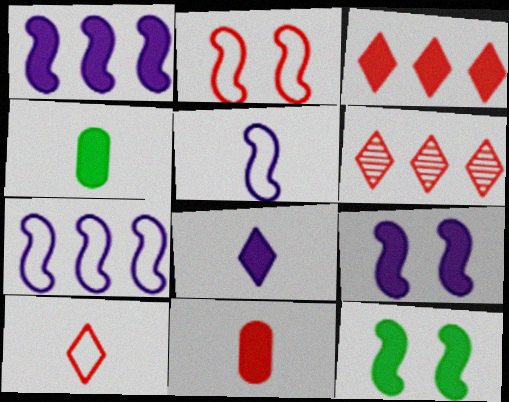[[2, 6, 11], 
[3, 4, 9]]